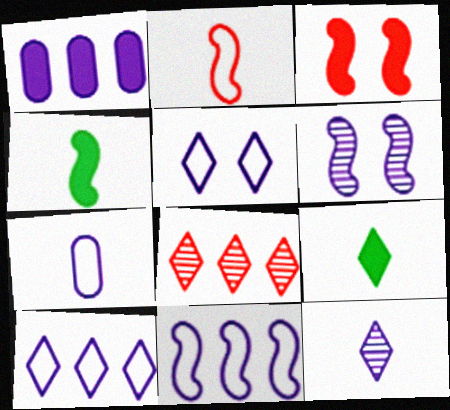[[1, 3, 9], 
[5, 7, 11], 
[5, 8, 9]]